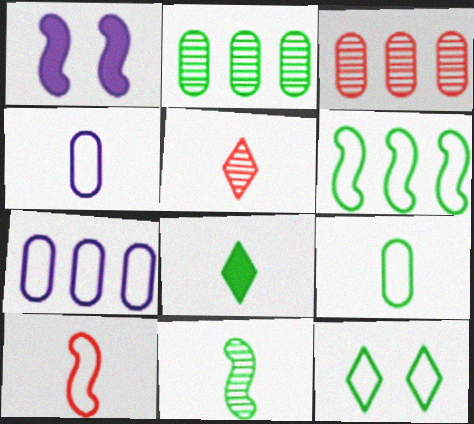[[6, 9, 12], 
[7, 10, 12], 
[8, 9, 11]]